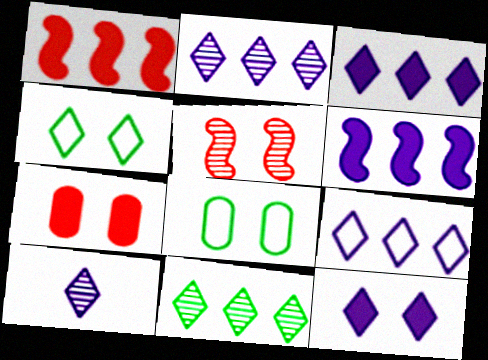[[1, 8, 10], 
[2, 3, 9], 
[5, 8, 12], 
[9, 10, 12]]